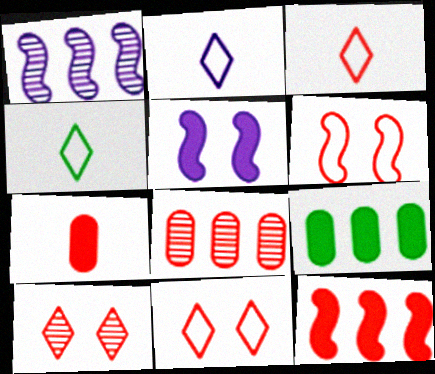[[2, 3, 4], 
[4, 5, 8]]